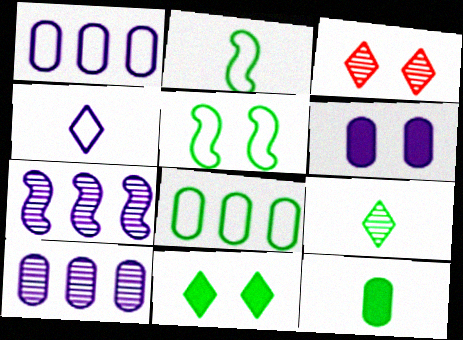[[2, 9, 12], 
[3, 5, 6], 
[4, 6, 7]]